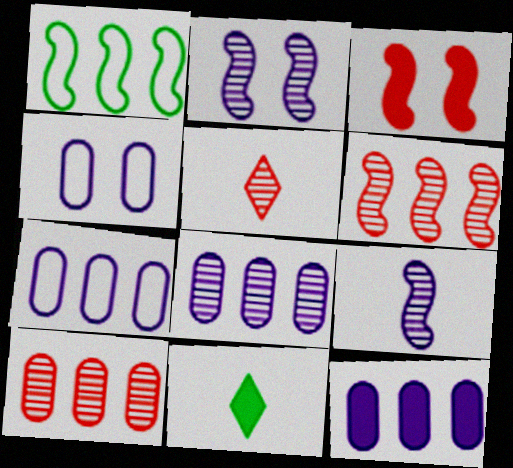[[1, 3, 9], 
[3, 11, 12], 
[4, 6, 11], 
[7, 8, 12]]